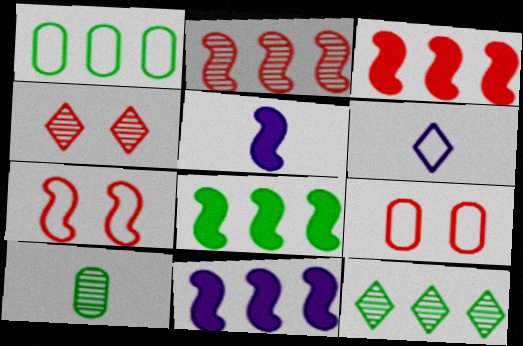[[1, 4, 5], 
[1, 6, 7], 
[1, 8, 12], 
[3, 8, 11], 
[5, 9, 12]]